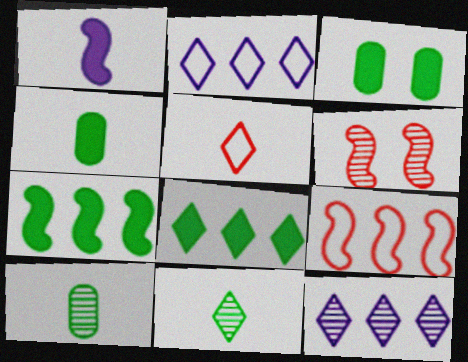[[1, 5, 10], 
[2, 4, 6], 
[6, 10, 12]]